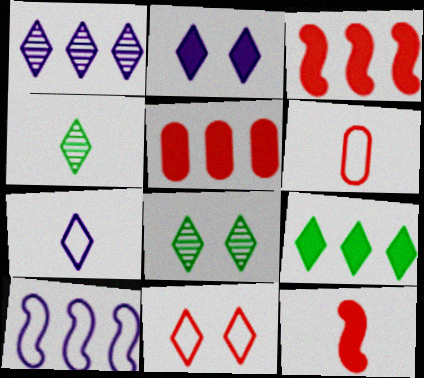[[1, 2, 7], 
[2, 8, 11]]